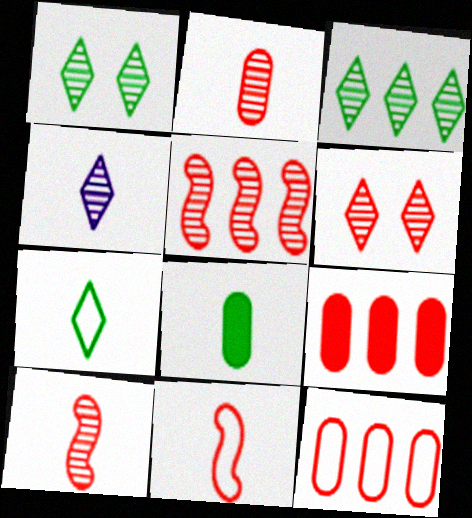[[2, 5, 6], 
[3, 4, 6], 
[4, 8, 11], 
[6, 9, 11]]